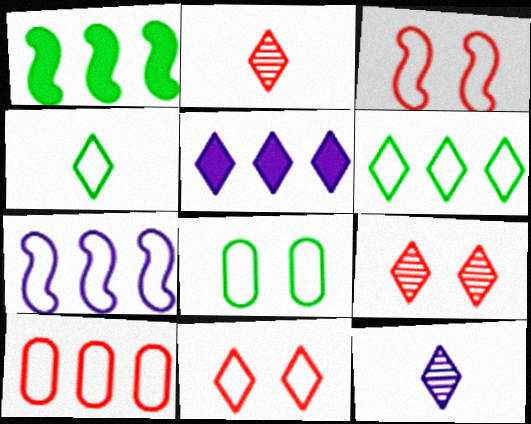[[4, 5, 9], 
[6, 7, 10]]